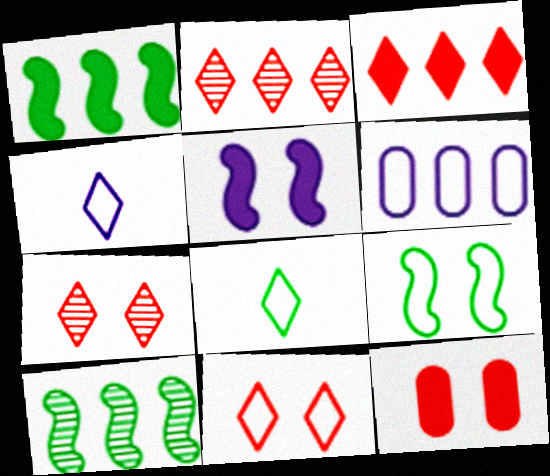[[1, 2, 6], 
[3, 6, 10], 
[4, 10, 12]]